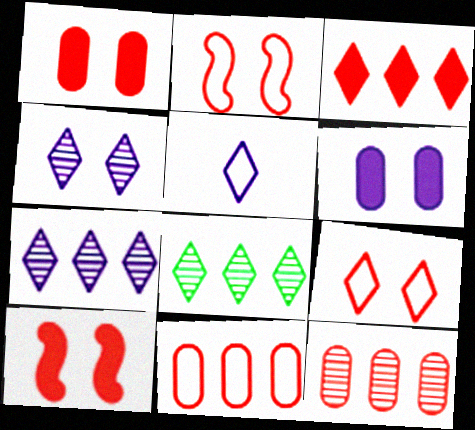[]